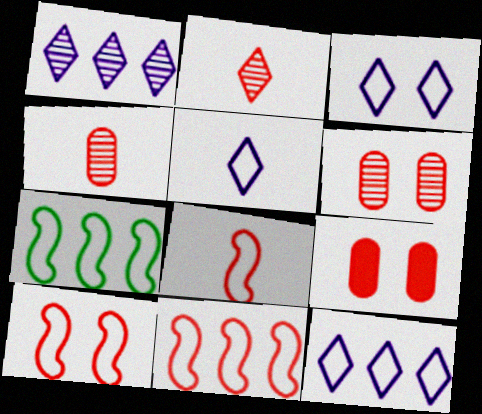[[2, 9, 11], 
[3, 5, 12], 
[8, 10, 11]]